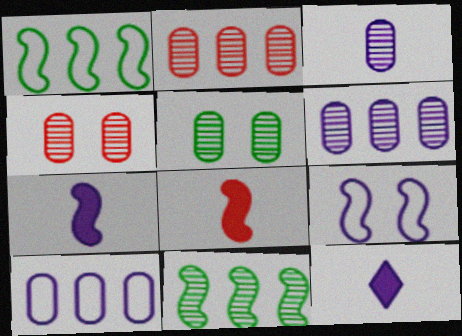[[1, 4, 12], 
[2, 3, 5], 
[6, 9, 12], 
[8, 9, 11]]